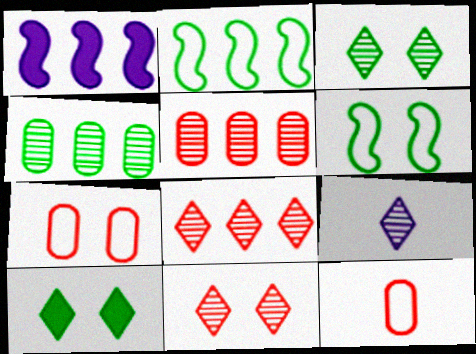[[1, 3, 12], 
[3, 8, 9]]